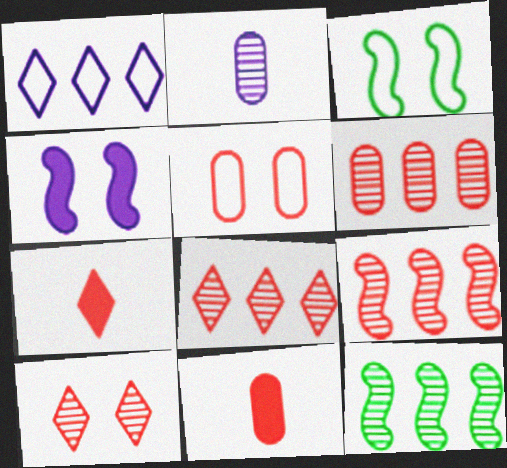[[1, 2, 4], 
[2, 10, 12], 
[5, 6, 11], 
[5, 7, 9], 
[6, 8, 9]]